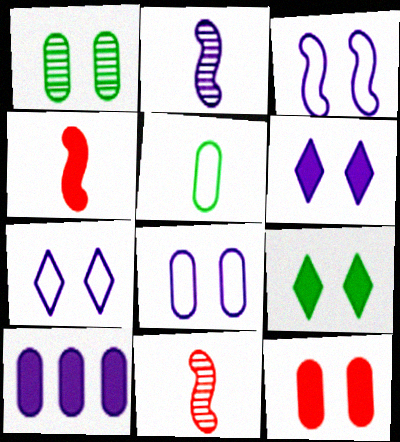[[1, 8, 12], 
[2, 7, 10], 
[3, 7, 8], 
[4, 9, 10]]